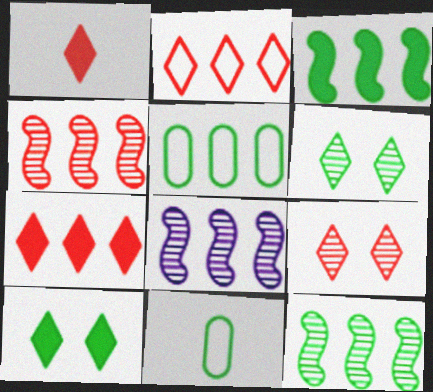[[1, 2, 9], 
[3, 6, 11], 
[4, 8, 12], 
[5, 7, 8], 
[10, 11, 12]]